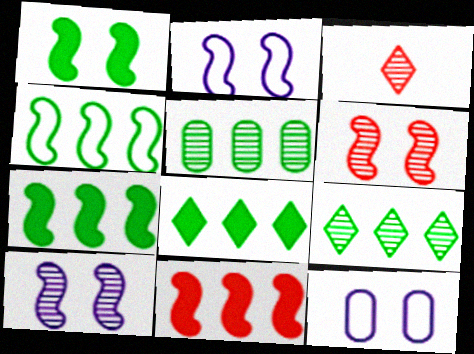[[1, 2, 6], 
[3, 5, 10], 
[3, 7, 12], 
[4, 5, 8]]